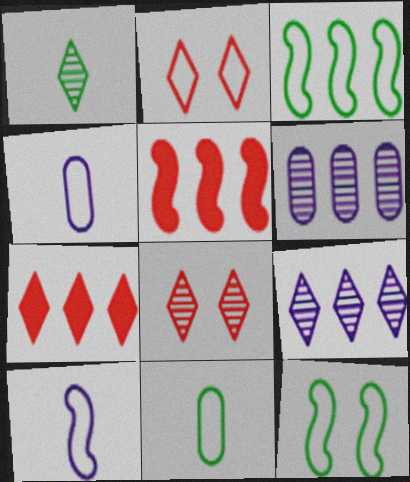[[1, 8, 9], 
[2, 3, 4], 
[3, 6, 7]]